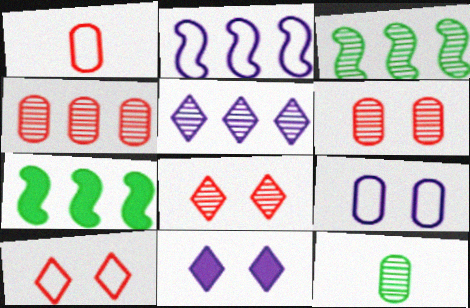[[1, 3, 11], 
[3, 4, 5]]